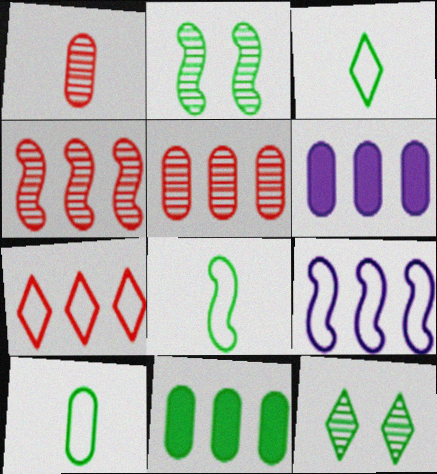[[2, 3, 11], 
[3, 8, 10], 
[8, 11, 12]]